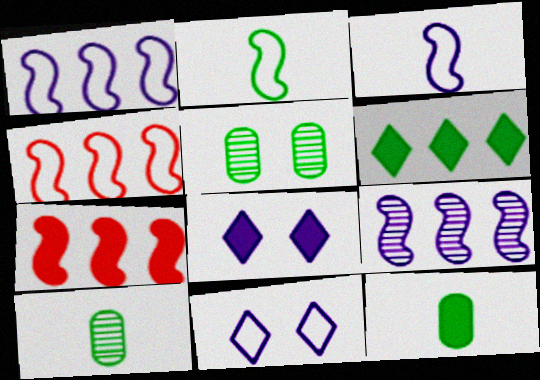[[2, 5, 6], 
[4, 8, 10], 
[7, 8, 12], 
[7, 10, 11]]